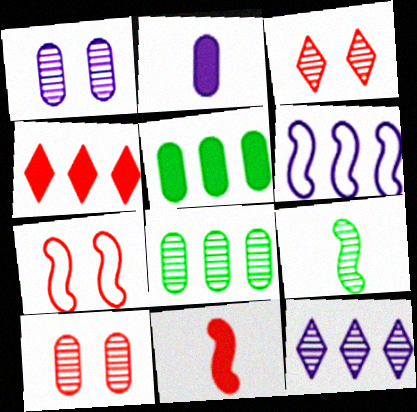[[4, 6, 8], 
[9, 10, 12]]